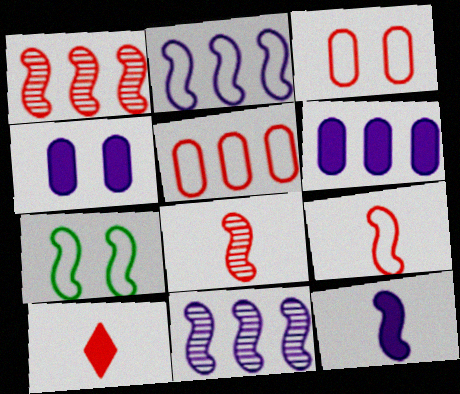[[1, 3, 10], 
[1, 7, 12], 
[2, 7, 9]]